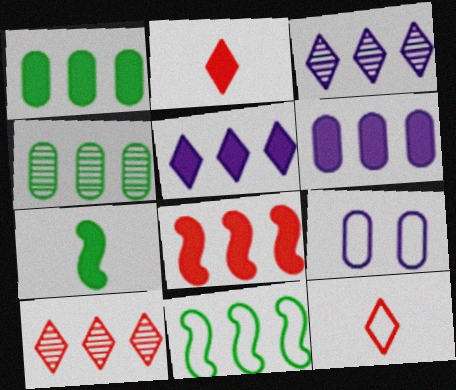[[1, 5, 8], 
[6, 10, 11], 
[7, 9, 10], 
[9, 11, 12]]